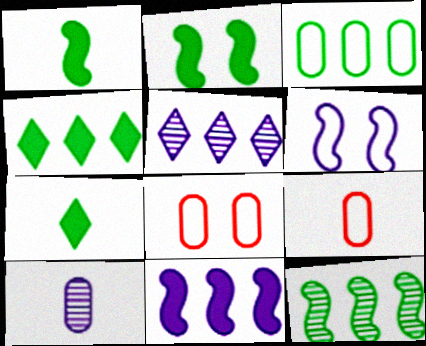[[1, 5, 8], 
[2, 5, 9], 
[3, 4, 12]]